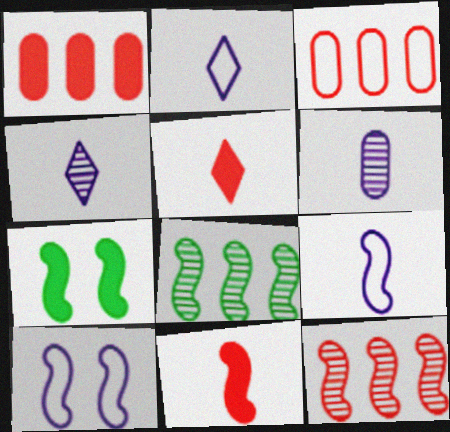[[3, 4, 7], 
[7, 9, 12], 
[8, 10, 11]]